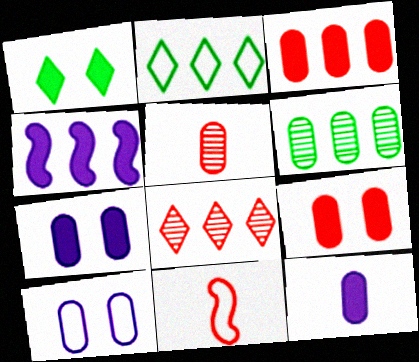[[2, 10, 11], 
[8, 9, 11]]